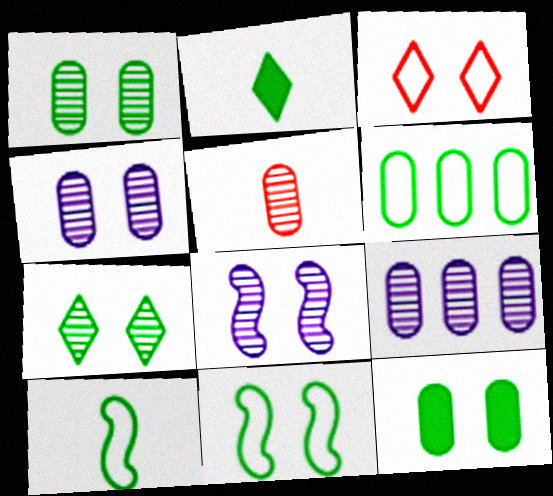[[1, 5, 9], 
[3, 8, 12], 
[7, 11, 12]]